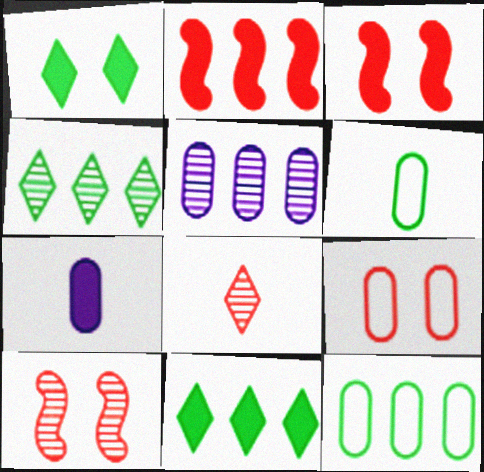[[1, 2, 7], 
[2, 8, 9], 
[3, 7, 11]]